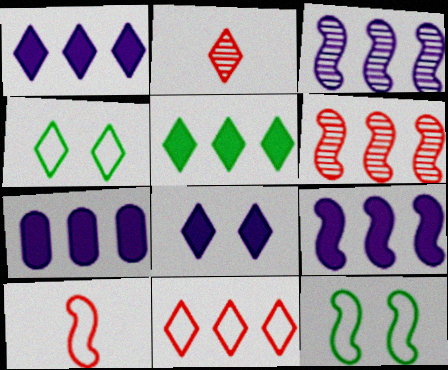[[1, 2, 4], 
[1, 7, 9], 
[2, 7, 12]]